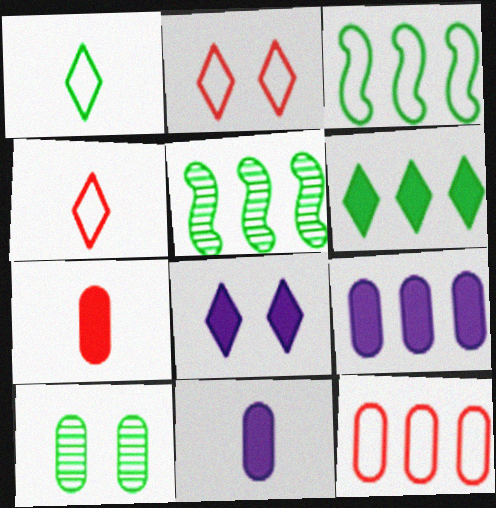[[2, 5, 11], 
[10, 11, 12]]